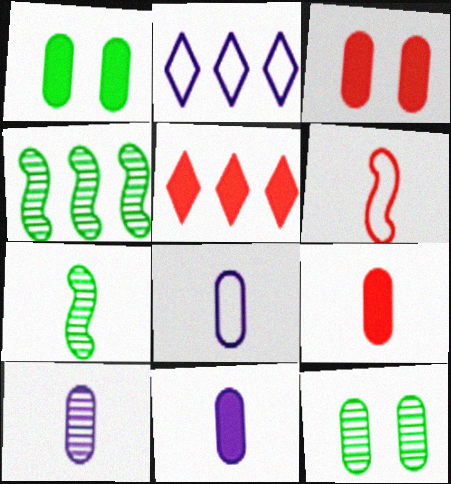[[2, 3, 7], 
[8, 10, 11]]